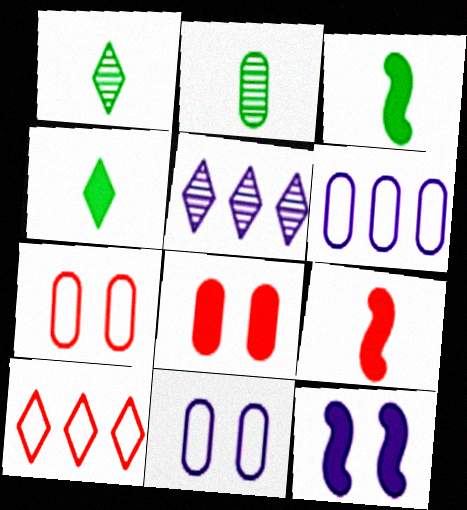[[2, 6, 8], 
[2, 10, 12], 
[3, 5, 7]]